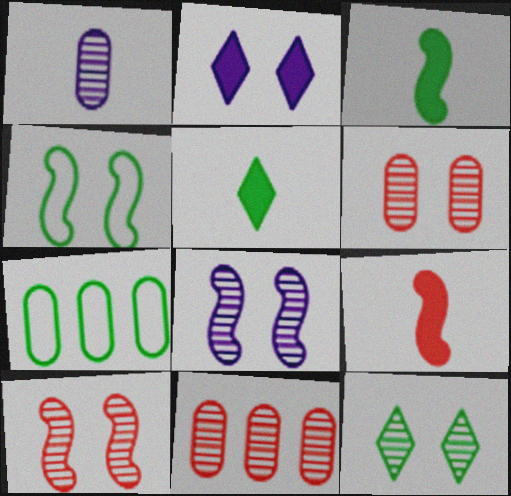[[2, 4, 6], 
[3, 7, 12], 
[6, 8, 12]]